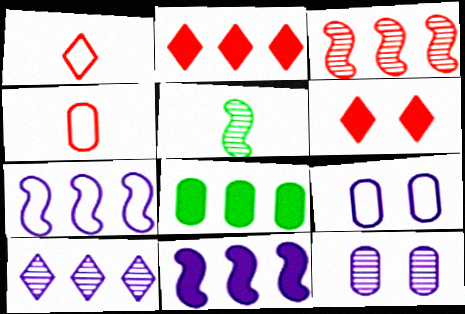[[2, 5, 9], 
[2, 8, 11], 
[3, 4, 6], 
[4, 8, 12]]